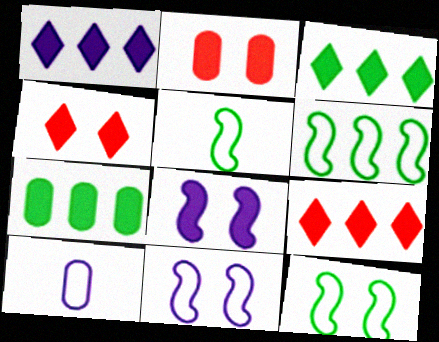[[1, 3, 9], 
[5, 6, 12]]